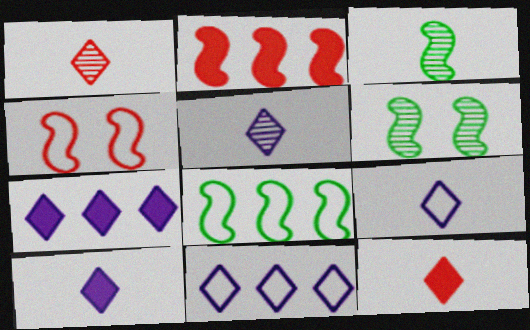[[5, 9, 10]]